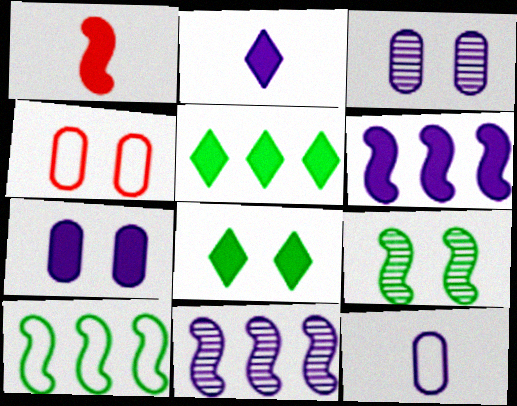[[1, 5, 7], 
[2, 6, 7]]